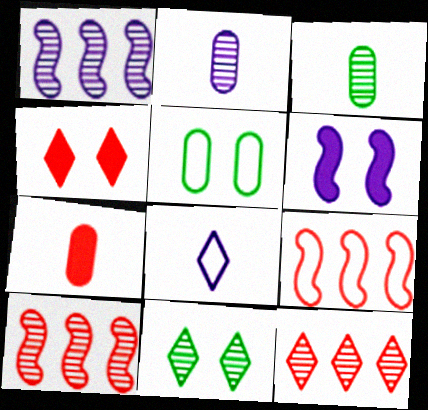[[2, 10, 11], 
[5, 8, 9]]